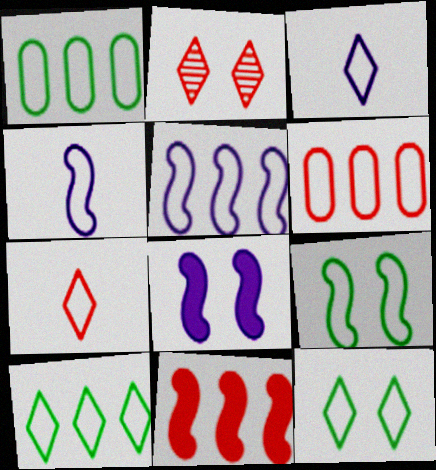[[3, 6, 9], 
[4, 6, 12], 
[5, 6, 10]]